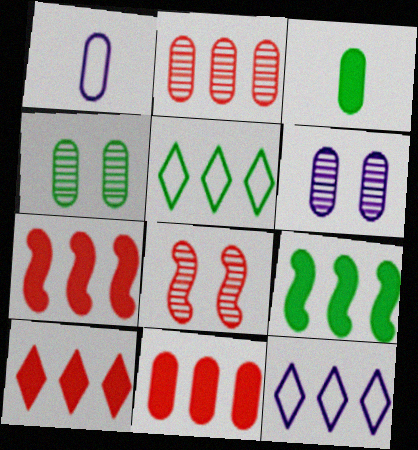[[1, 4, 11], 
[2, 9, 12], 
[3, 8, 12], 
[7, 10, 11]]